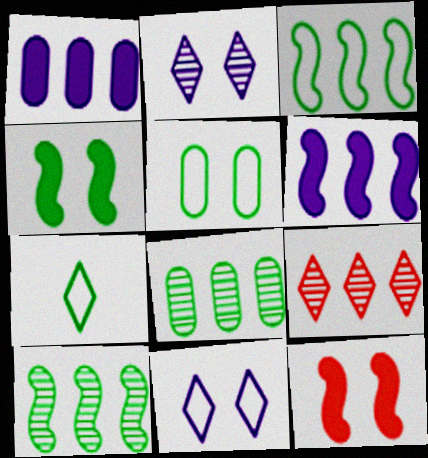[[1, 3, 9], 
[2, 5, 12], 
[3, 5, 7], 
[4, 7, 8]]